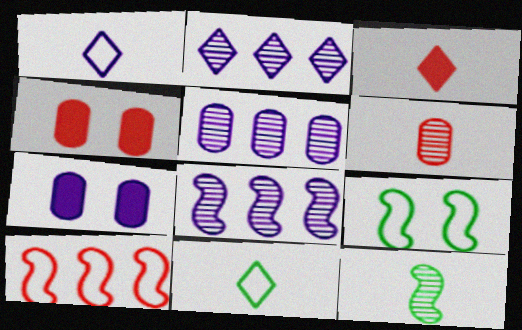[[1, 7, 8], 
[2, 5, 8], 
[3, 5, 9], 
[4, 8, 11]]